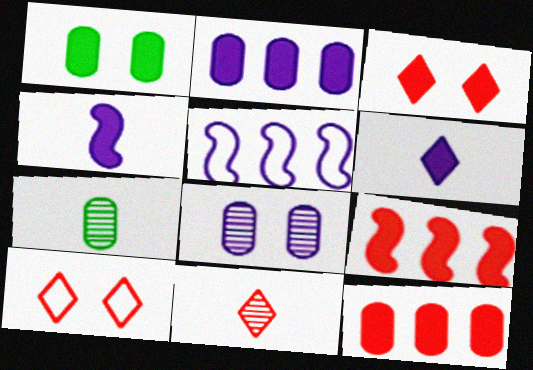[[1, 5, 11], 
[1, 6, 9], 
[3, 5, 7], 
[5, 6, 8]]